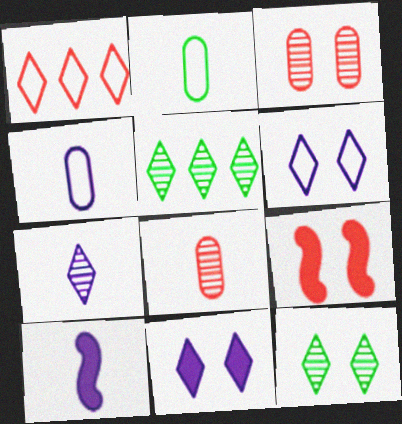[[1, 8, 9], 
[4, 5, 9], 
[4, 7, 10]]